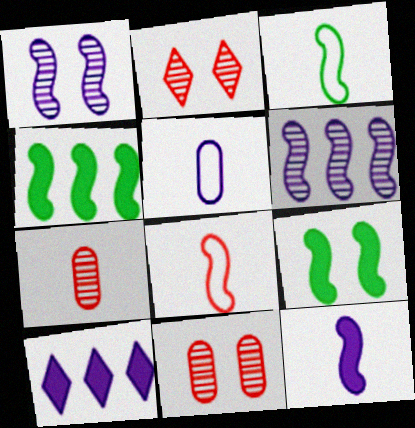[[1, 4, 8], 
[1, 5, 10], 
[2, 4, 5], 
[3, 10, 11], 
[6, 8, 9]]